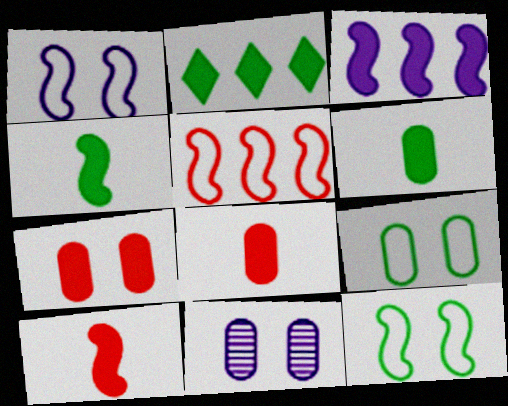[[7, 9, 11]]